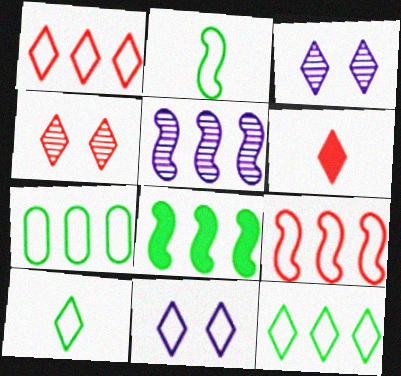[[1, 4, 6], 
[1, 10, 11], 
[3, 6, 12], 
[5, 8, 9]]